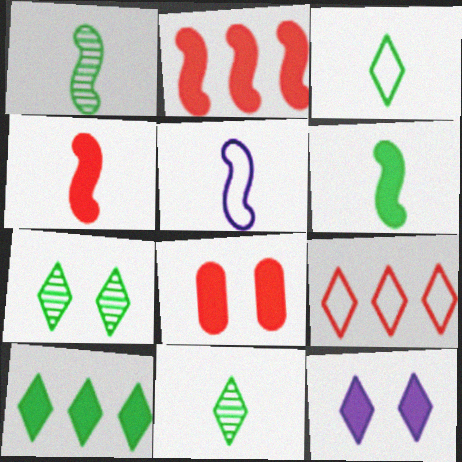[[1, 4, 5], 
[3, 7, 10], 
[9, 11, 12]]